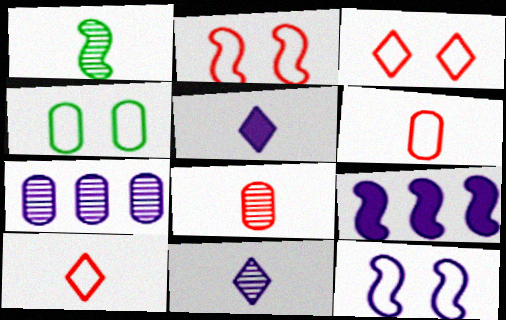[[1, 2, 9], 
[1, 5, 6], 
[1, 8, 11], 
[3, 4, 12], 
[5, 7, 12]]